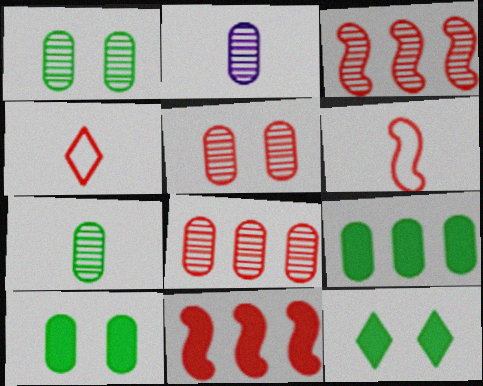[[1, 2, 8], 
[4, 5, 11]]